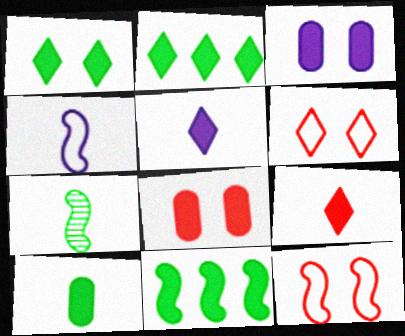[[1, 10, 11], 
[3, 9, 11], 
[5, 8, 11]]